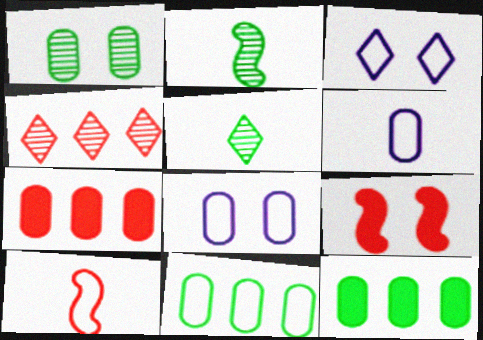[[1, 3, 9], 
[1, 6, 7], 
[2, 3, 7], 
[3, 10, 11]]